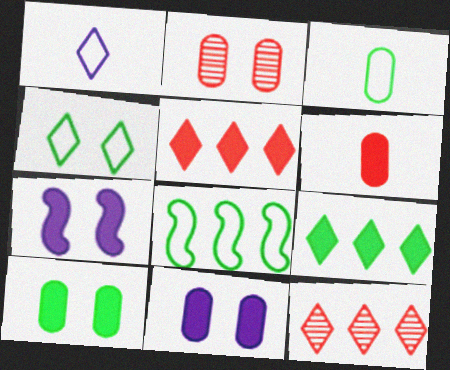[[2, 4, 7], 
[3, 4, 8], 
[3, 7, 12], 
[6, 7, 9]]